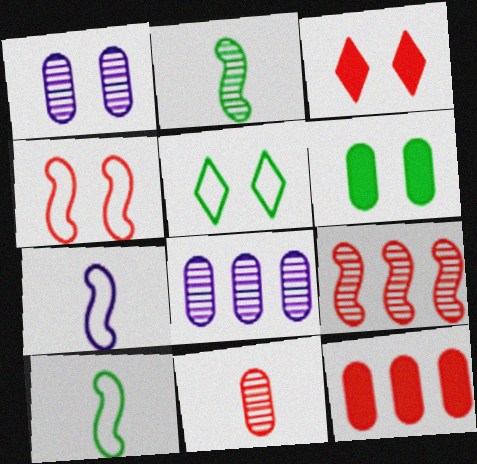[[3, 8, 10]]